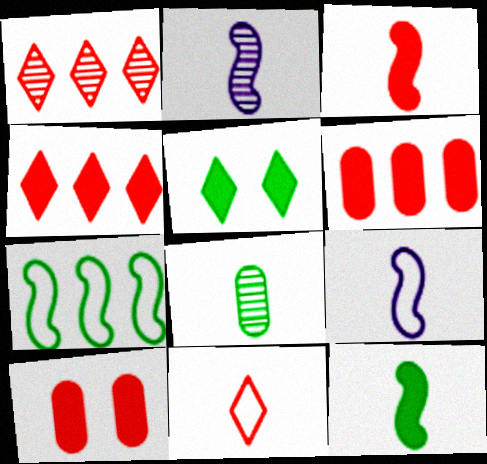[[3, 4, 10], 
[5, 7, 8]]